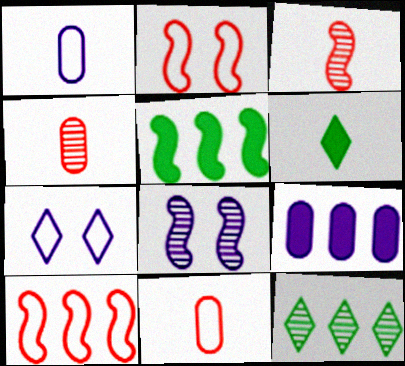[[1, 3, 6], 
[4, 5, 7], 
[4, 8, 12], 
[9, 10, 12]]